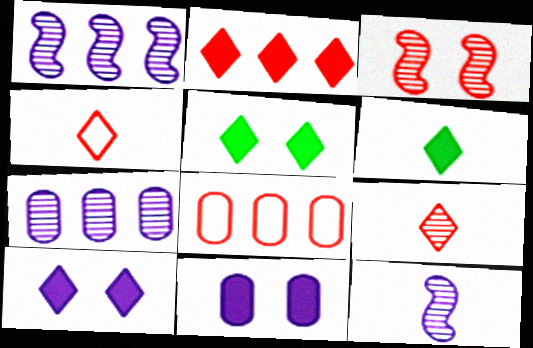[[2, 6, 10], 
[5, 8, 12]]